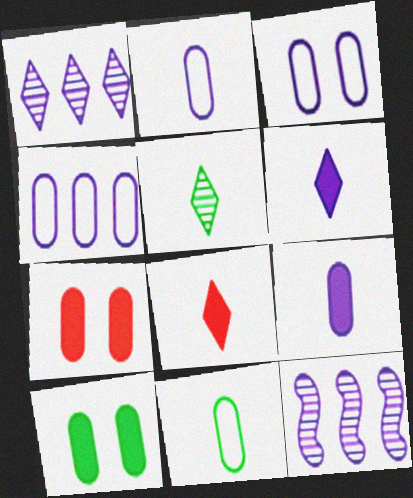[[2, 3, 4], 
[3, 6, 12]]